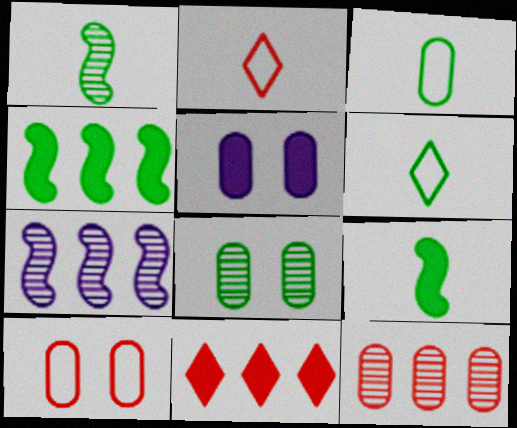[[3, 5, 12], 
[4, 6, 8], 
[5, 8, 10], 
[5, 9, 11]]